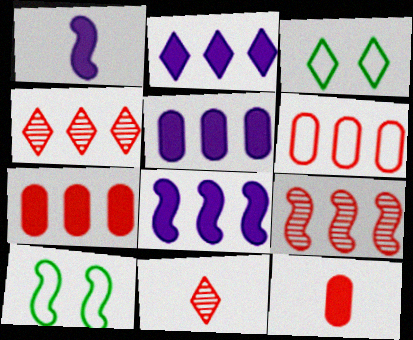[[1, 9, 10], 
[2, 3, 11], 
[2, 5, 8], 
[5, 10, 11]]